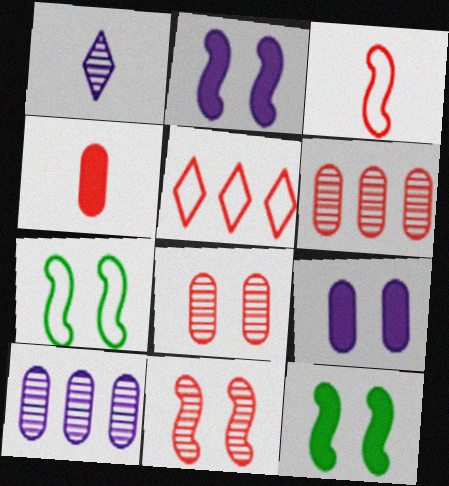[[2, 7, 11], 
[4, 5, 11]]